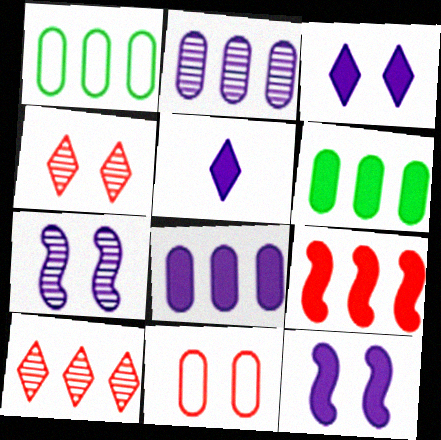[[5, 8, 12]]